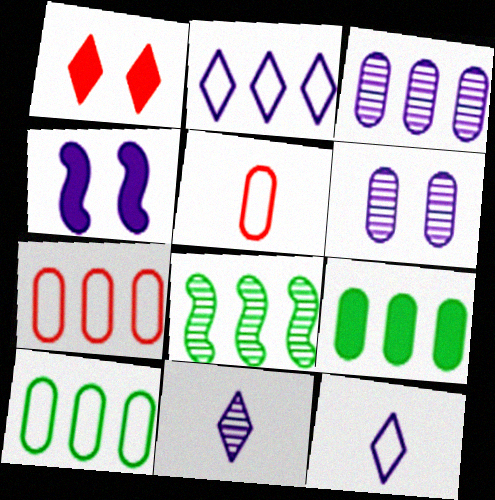[[3, 4, 12], 
[3, 7, 9], 
[5, 6, 9]]